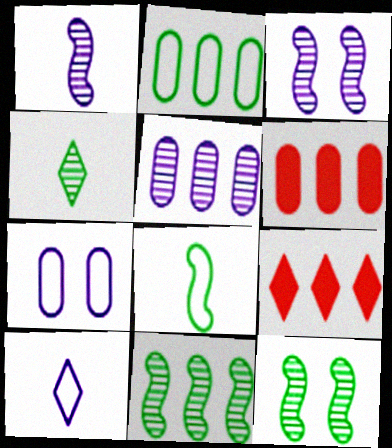[[2, 5, 6], 
[6, 10, 12]]